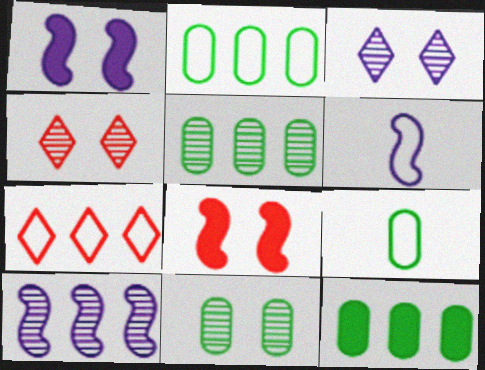[[1, 6, 10], 
[2, 5, 12], 
[4, 6, 12], 
[7, 10, 12], 
[9, 11, 12]]